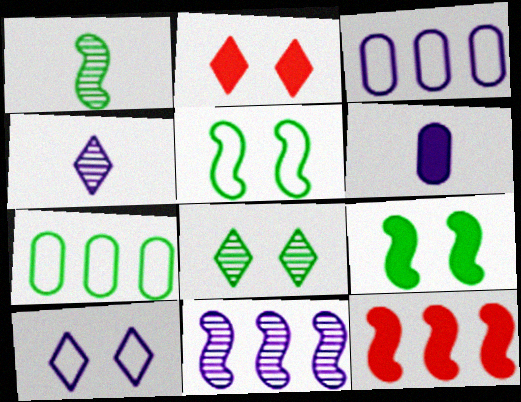[[1, 2, 3], 
[2, 8, 10], 
[6, 10, 11]]